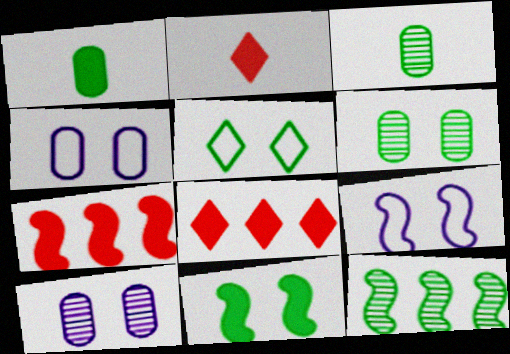[[1, 5, 12], 
[2, 4, 12], 
[3, 8, 9], 
[5, 6, 11]]